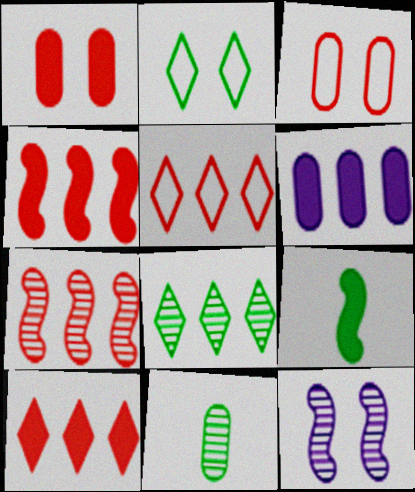[[1, 2, 12], 
[3, 6, 11]]